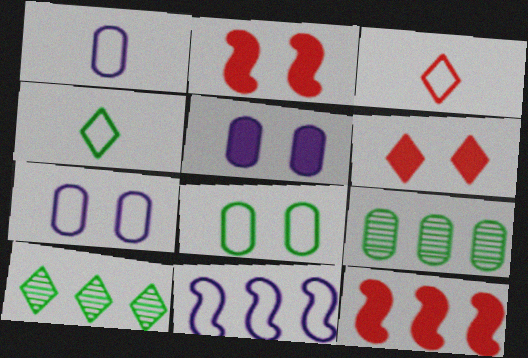[[1, 2, 10], 
[3, 8, 11]]